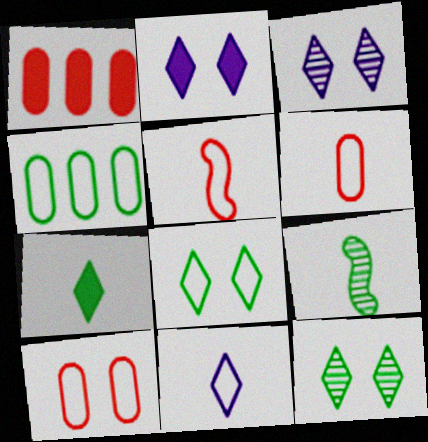[]